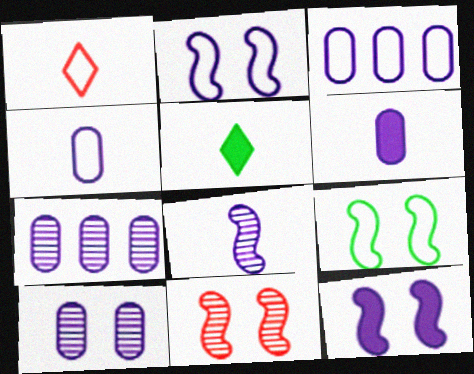[[1, 3, 9], 
[3, 5, 11], 
[3, 6, 10], 
[9, 11, 12]]